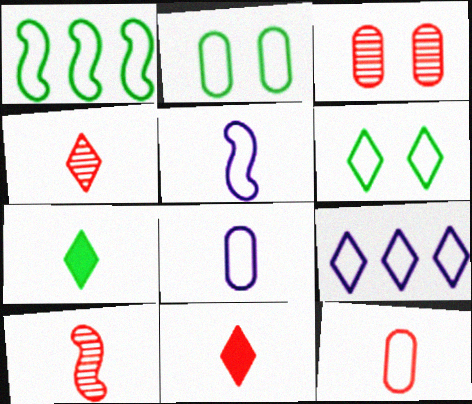[[7, 8, 10], 
[10, 11, 12]]